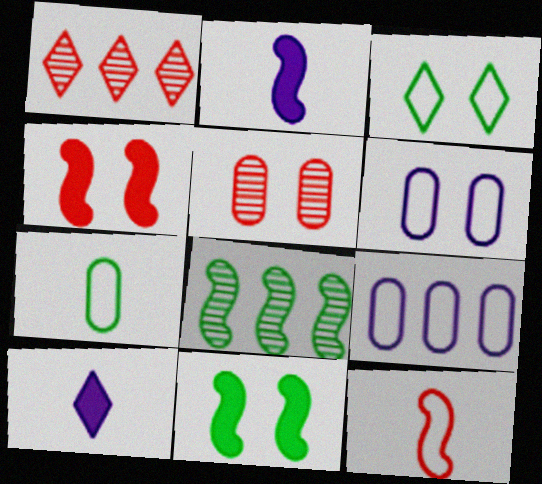[[1, 3, 10], 
[3, 9, 12]]